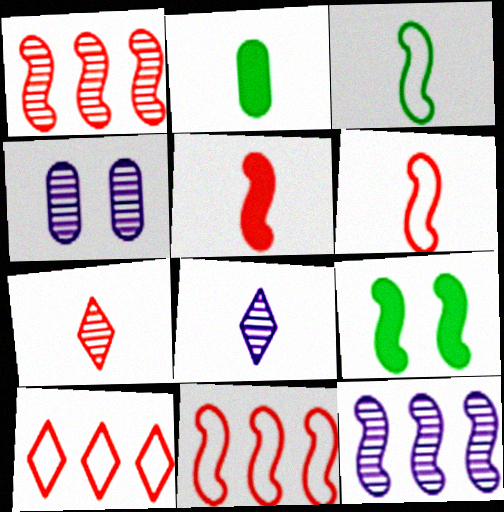[[2, 6, 8], 
[4, 8, 12], 
[6, 9, 12]]